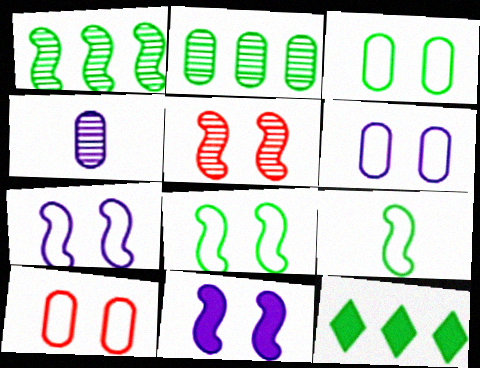[[3, 6, 10], 
[5, 8, 11]]